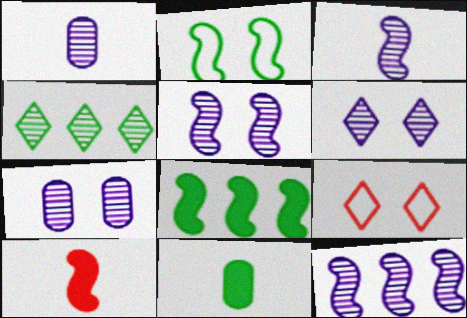[[1, 6, 12], 
[1, 8, 9], 
[2, 4, 11], 
[2, 10, 12], 
[3, 5, 12], 
[5, 6, 7], 
[9, 11, 12]]